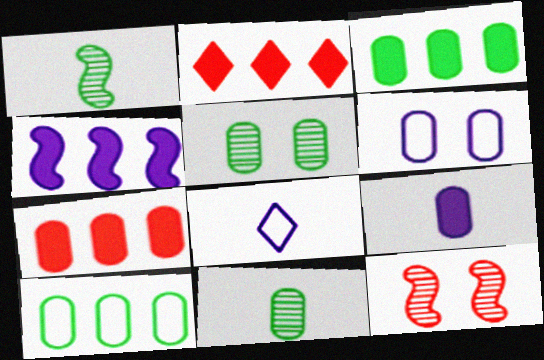[[1, 2, 6], 
[2, 3, 4], 
[3, 8, 12], 
[6, 7, 11]]